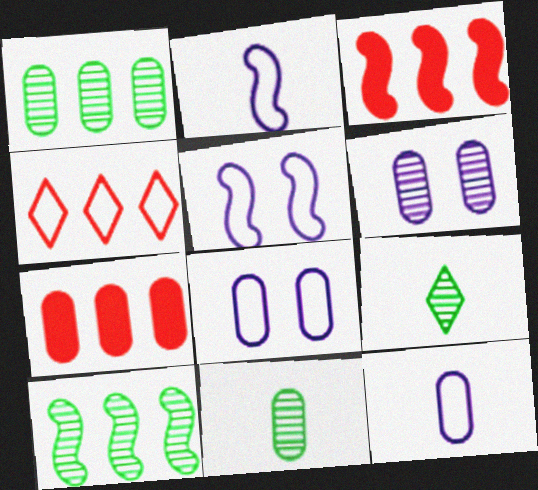[[3, 8, 9], 
[5, 7, 9], 
[7, 8, 11]]